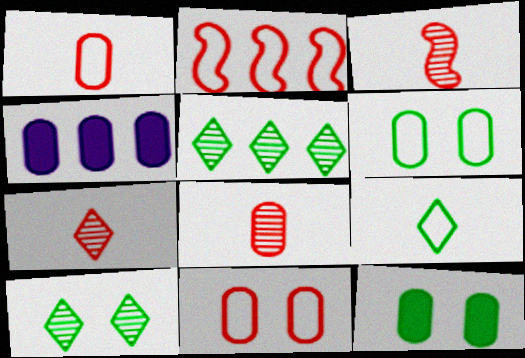[[2, 4, 5], 
[3, 7, 8], 
[4, 6, 8]]